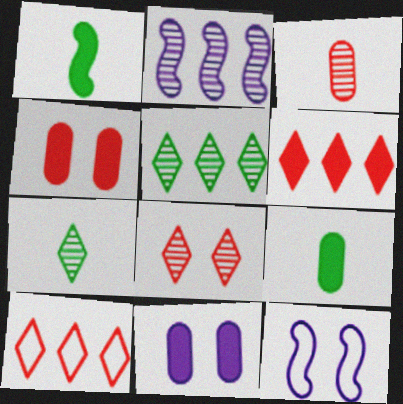[[1, 6, 11]]